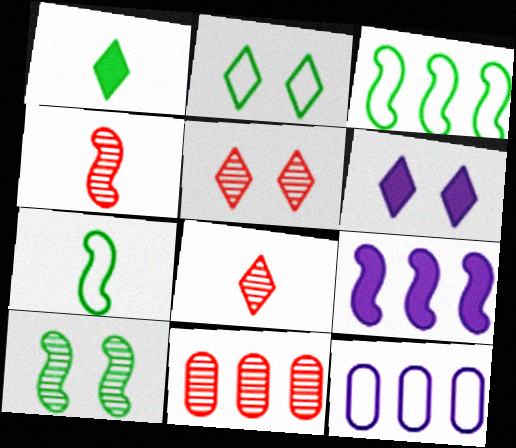[[2, 5, 6], 
[4, 5, 11], 
[6, 7, 11]]